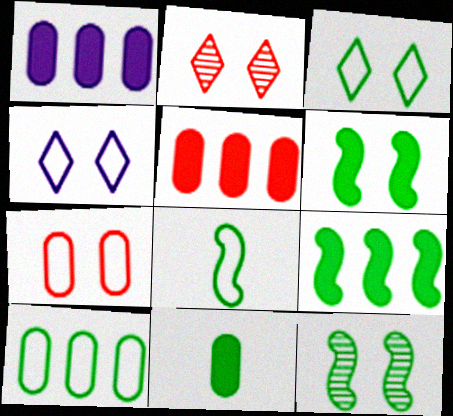[[1, 2, 8], 
[3, 8, 10], 
[8, 9, 12]]